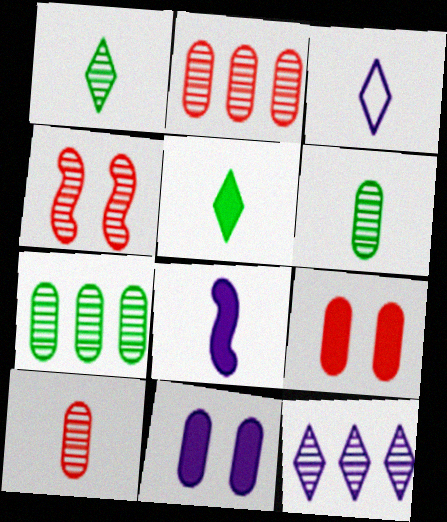[[4, 6, 12]]